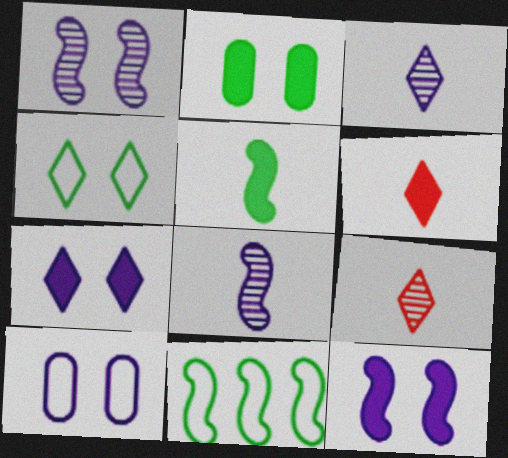[[1, 7, 10]]